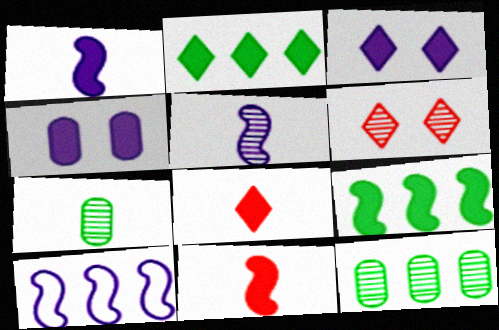[[2, 3, 8], 
[2, 4, 11], 
[4, 8, 9], 
[5, 6, 12]]